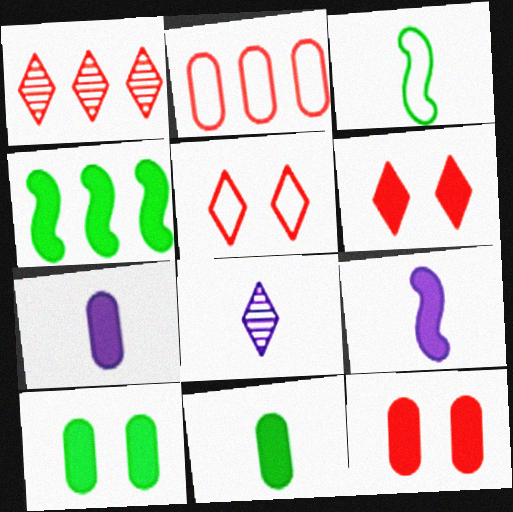[[4, 6, 7]]